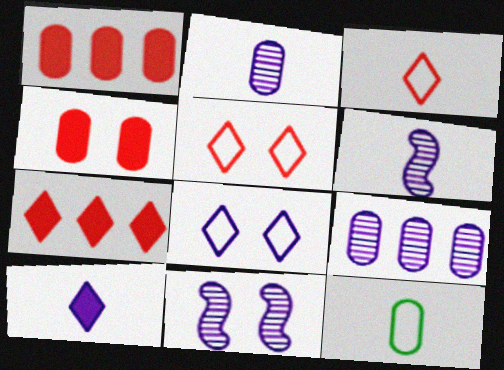[[4, 9, 12], 
[7, 11, 12]]